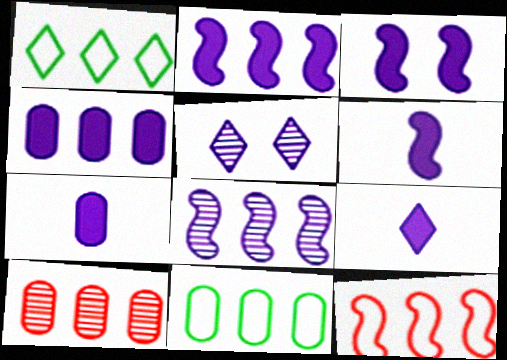[[1, 2, 10], 
[2, 3, 6], 
[3, 4, 9], 
[4, 10, 11], 
[6, 7, 9]]